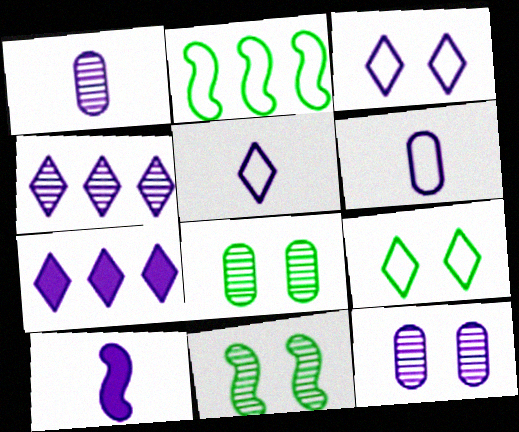[[1, 5, 10]]